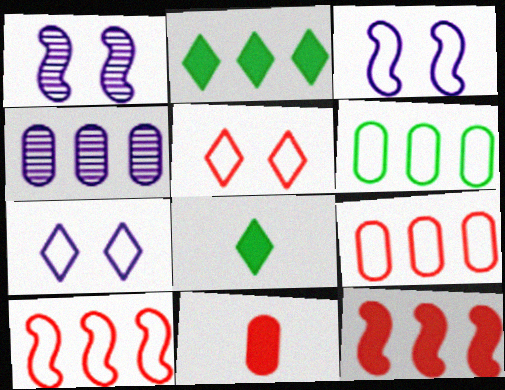[[1, 8, 9], 
[2, 4, 10]]